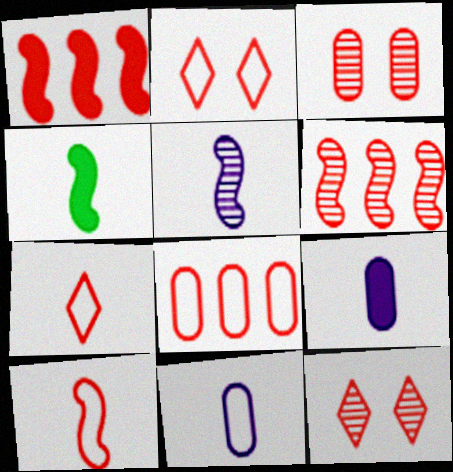[[1, 3, 7], 
[2, 8, 10], 
[4, 5, 10]]